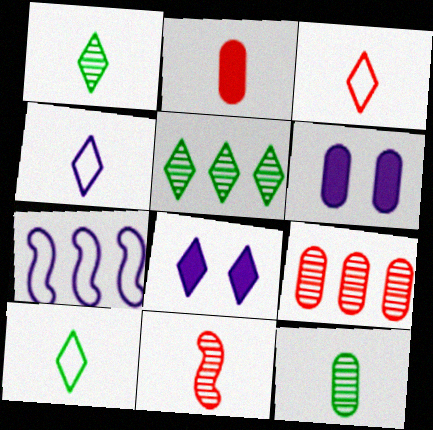[[2, 3, 11], 
[3, 4, 10], 
[3, 5, 8]]